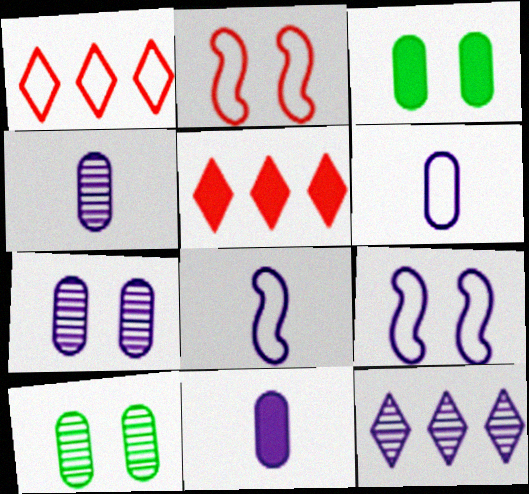[[4, 6, 11], 
[5, 8, 10], 
[9, 11, 12]]